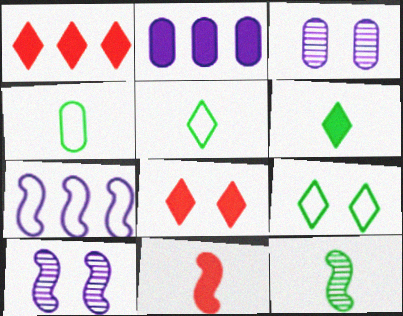[[1, 4, 10], 
[4, 6, 12]]